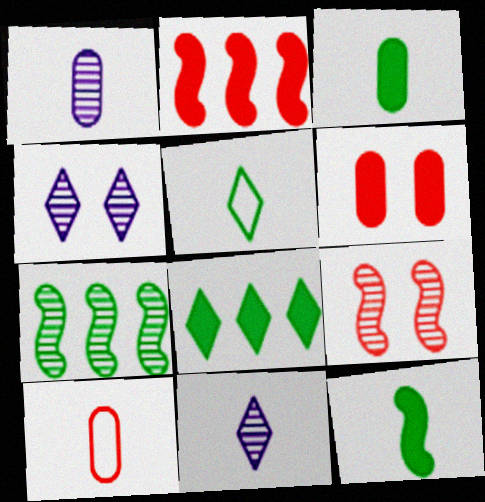[[1, 3, 10], 
[10, 11, 12]]